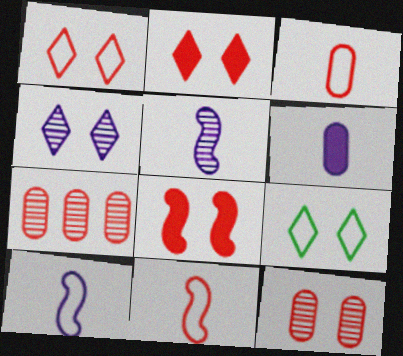[[1, 8, 12], 
[2, 4, 9], 
[2, 7, 11]]